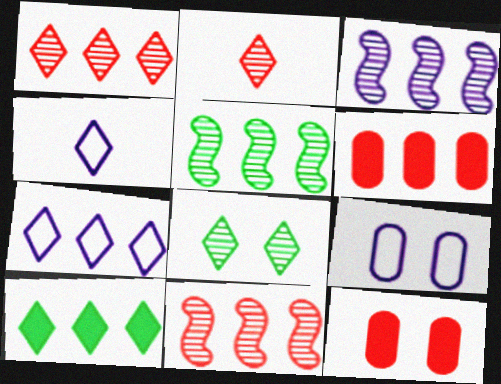[[1, 7, 10], 
[3, 5, 11], 
[4, 5, 12], 
[5, 6, 7]]